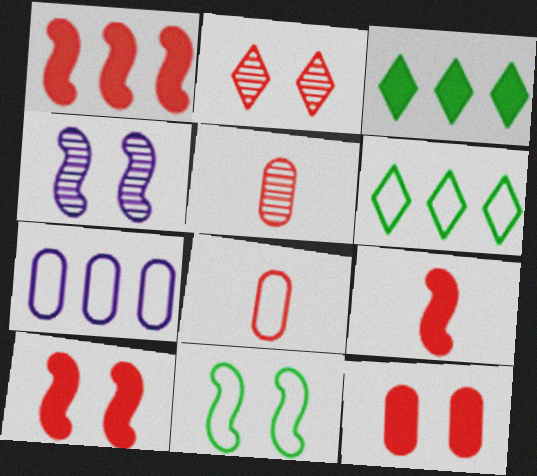[[1, 2, 8], 
[1, 9, 10], 
[3, 4, 8], 
[4, 10, 11]]